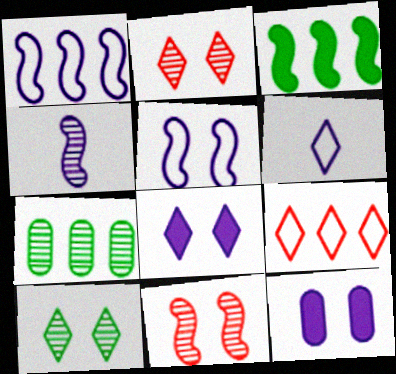[[2, 4, 7]]